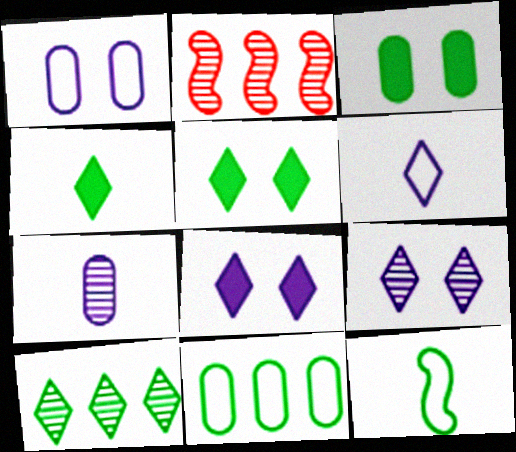[[1, 2, 4], 
[2, 3, 6], 
[3, 10, 12]]